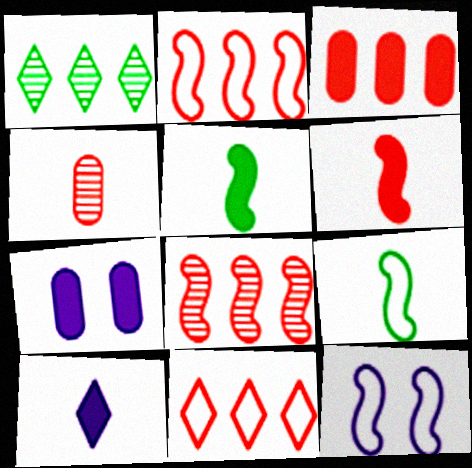[[2, 9, 12], 
[3, 8, 11], 
[4, 9, 10], 
[5, 8, 12]]